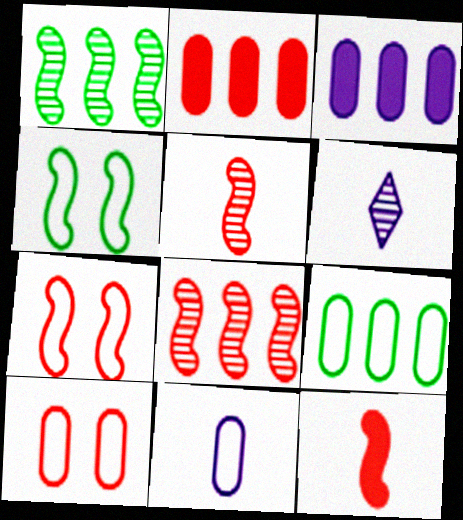[[2, 4, 6], 
[7, 8, 12], 
[9, 10, 11]]